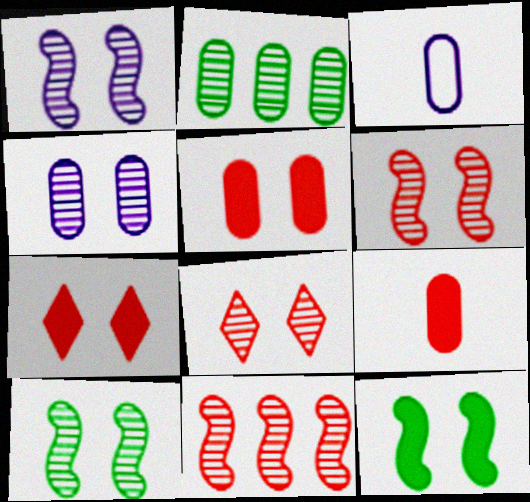[[1, 6, 10], 
[2, 3, 5], 
[4, 8, 10]]